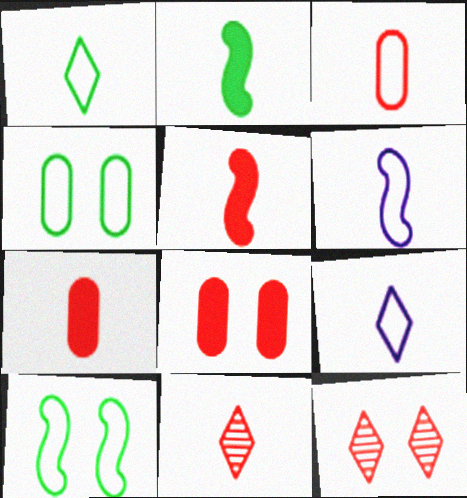[[1, 3, 6], 
[3, 5, 11]]